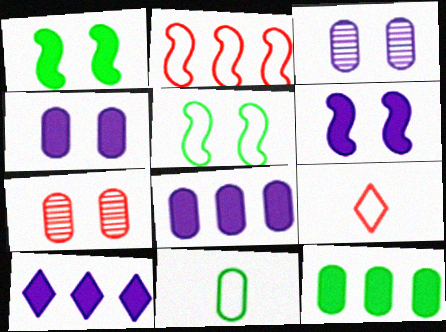[[7, 8, 11]]